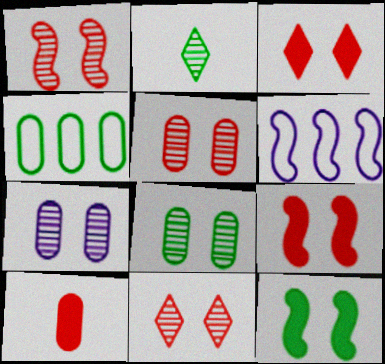[[1, 5, 11], 
[2, 4, 12], 
[4, 7, 10], 
[5, 7, 8]]